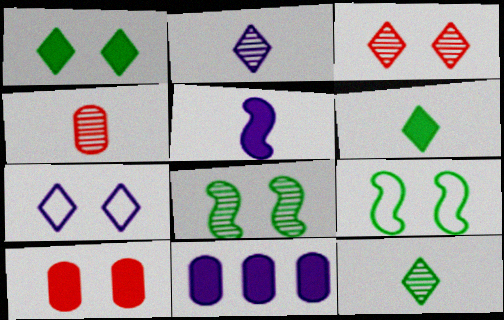[[1, 3, 7], 
[7, 8, 10]]